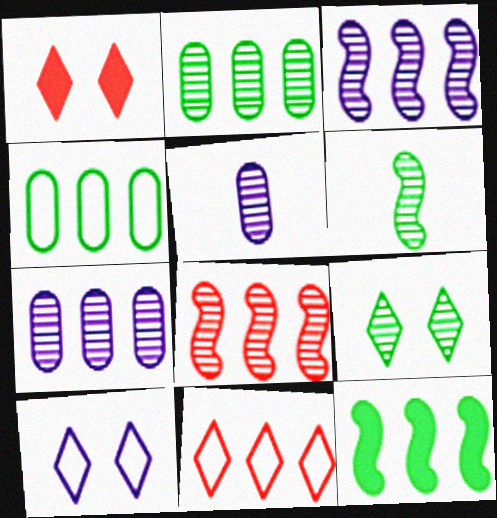[[1, 9, 10], 
[2, 6, 9], 
[5, 8, 9], 
[7, 11, 12]]